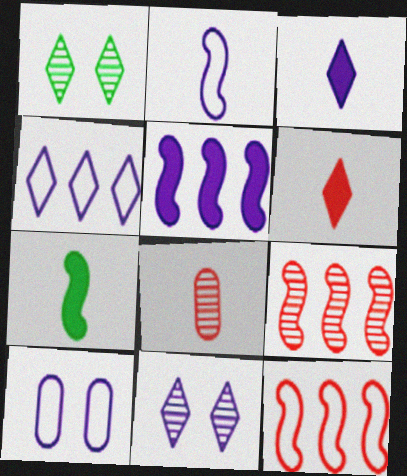[[1, 4, 6], 
[2, 4, 10], 
[3, 4, 11]]